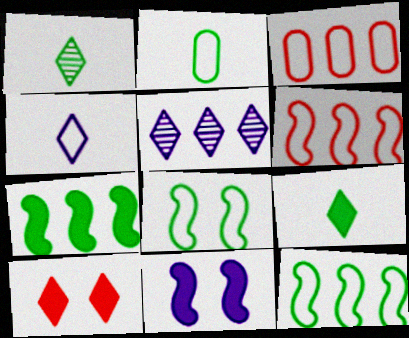[[1, 3, 11], 
[3, 4, 8], 
[3, 5, 7]]